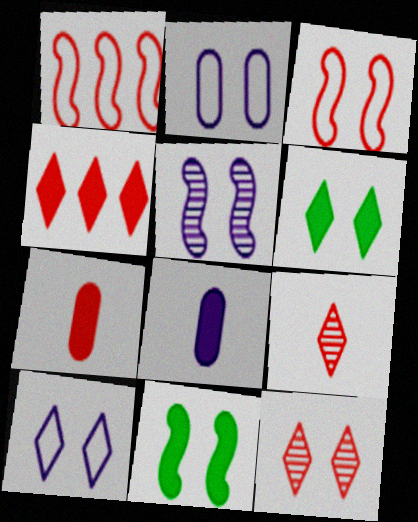[[1, 7, 12], 
[2, 11, 12], 
[3, 5, 11], 
[4, 8, 11], 
[6, 10, 12]]